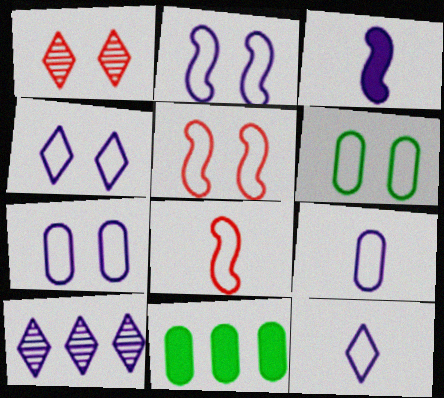[[2, 4, 7], 
[3, 7, 10], 
[4, 5, 6]]